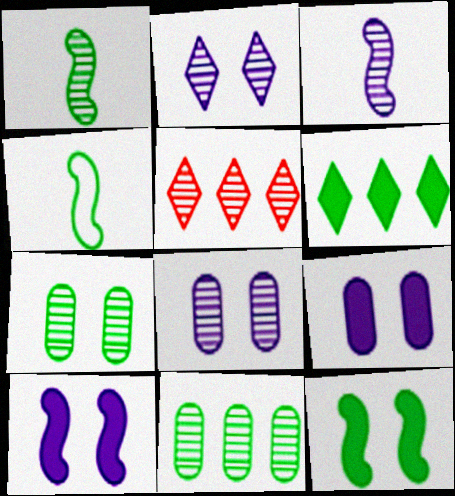[[1, 5, 8], 
[3, 5, 7], 
[4, 5, 9], 
[4, 6, 7]]